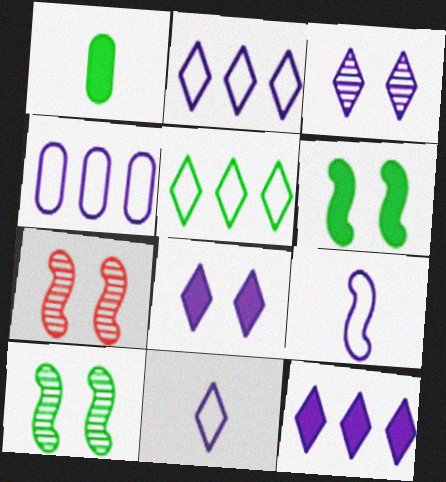[[1, 2, 7], 
[1, 5, 10], 
[3, 11, 12]]